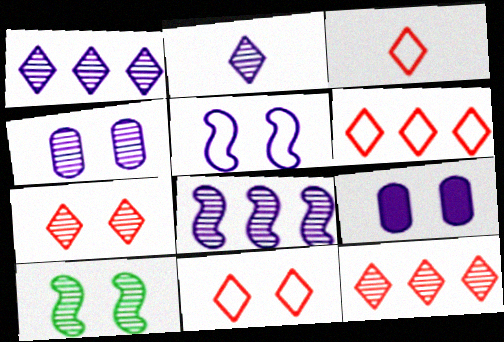[[2, 4, 8], 
[3, 6, 11], 
[4, 7, 10], 
[9, 10, 11]]